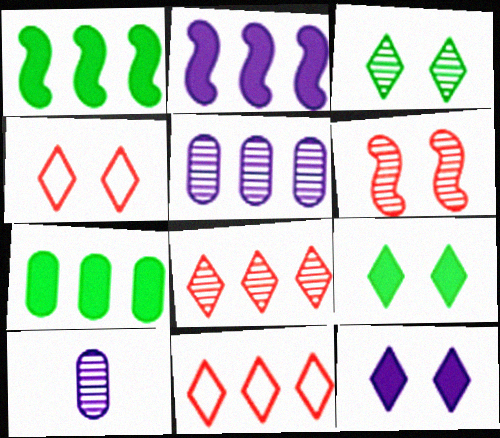[[1, 4, 10], 
[1, 5, 11], 
[3, 4, 12]]